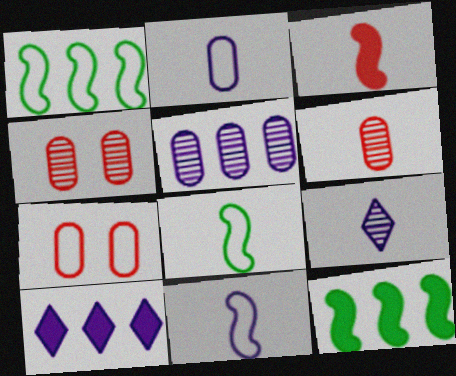[[4, 8, 10], 
[7, 9, 12]]